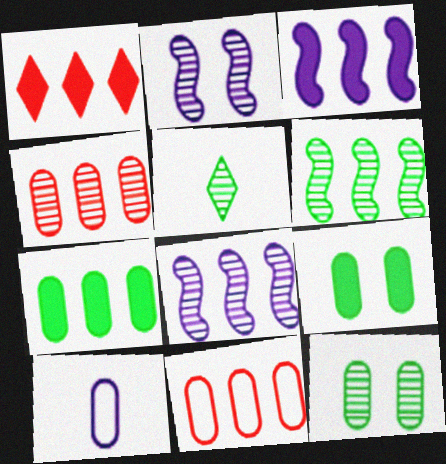[[1, 3, 7], 
[2, 4, 5], 
[4, 9, 10], 
[5, 6, 12]]